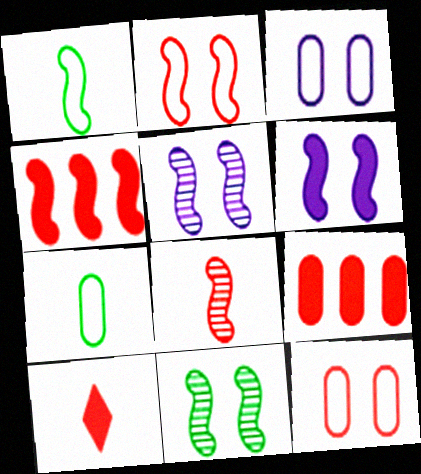[[1, 4, 5], 
[2, 4, 8], 
[2, 6, 11]]